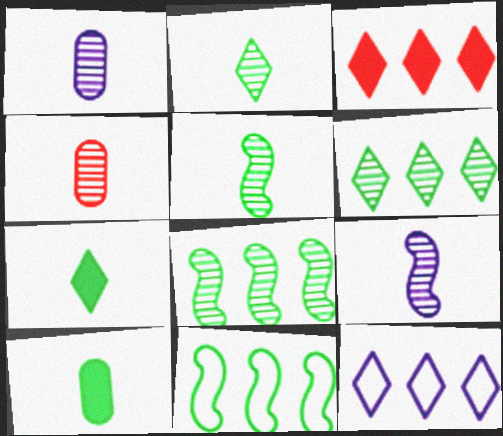[[2, 4, 9], 
[3, 6, 12]]